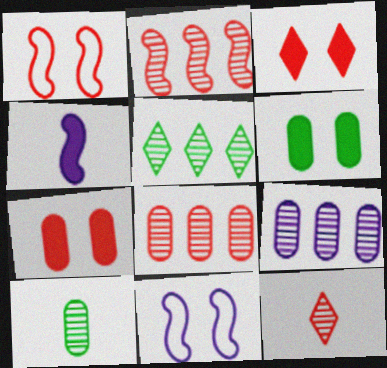[[2, 5, 9]]